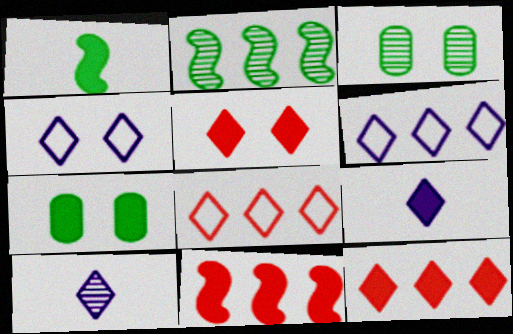[[7, 9, 11]]